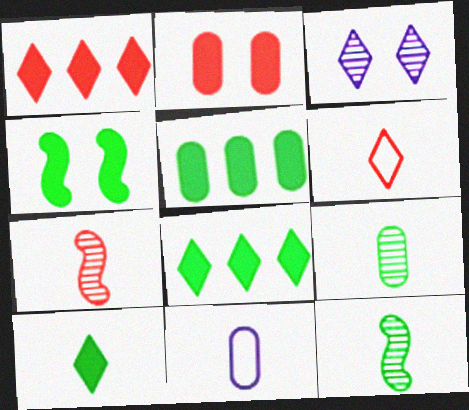[[3, 6, 8], 
[4, 5, 10], 
[7, 10, 11]]